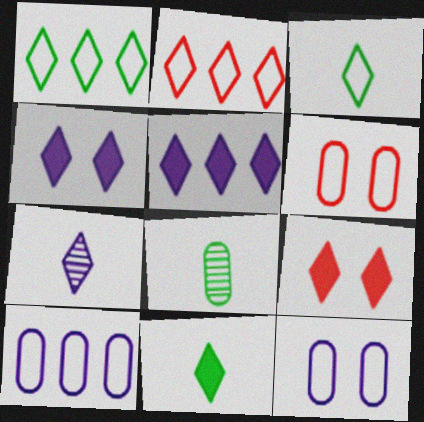[[1, 7, 9], 
[5, 9, 11]]